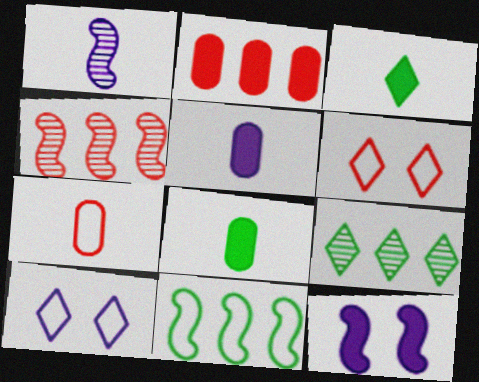[[1, 3, 7], 
[2, 3, 12], 
[4, 8, 10], 
[7, 9, 12], 
[7, 10, 11]]